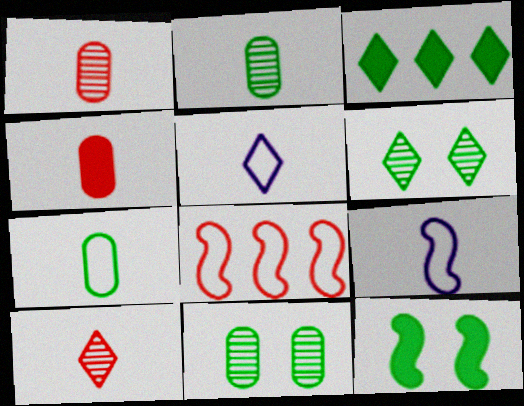[]